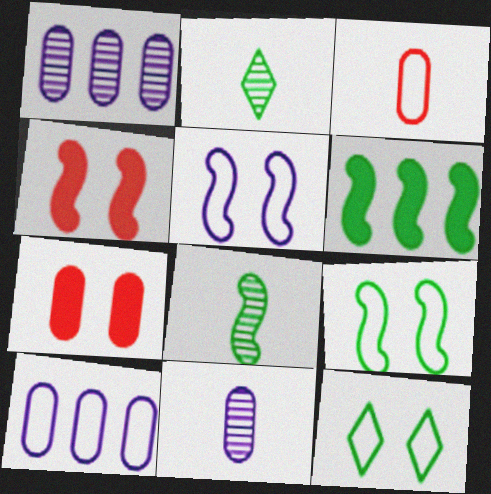[[2, 4, 10], 
[6, 8, 9]]